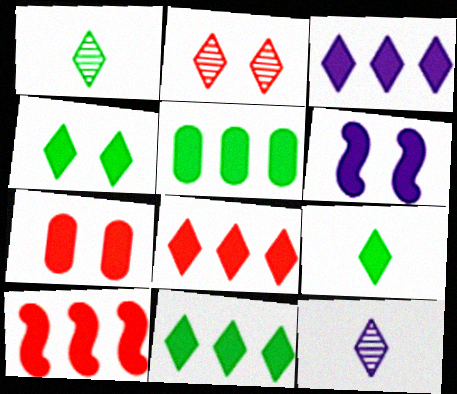[[3, 5, 10], 
[3, 8, 11], 
[4, 6, 7], 
[4, 9, 11]]